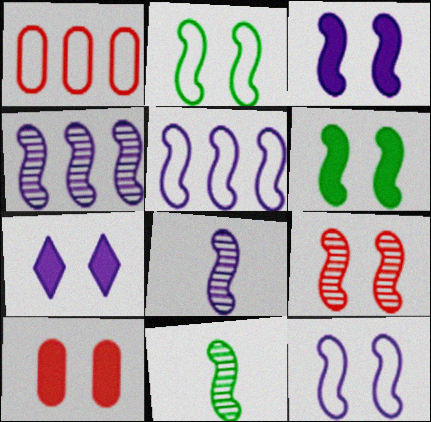[[1, 7, 11], 
[2, 3, 9], 
[3, 5, 8], 
[4, 9, 11], 
[6, 7, 10], 
[6, 9, 12]]